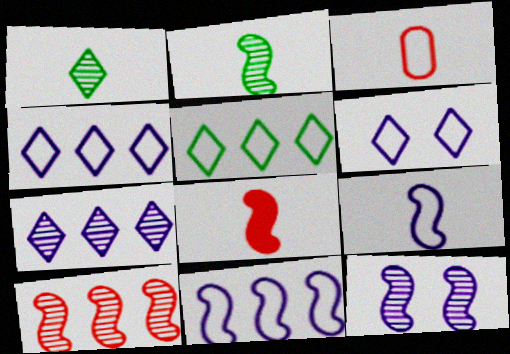[[2, 8, 9], 
[2, 10, 12]]